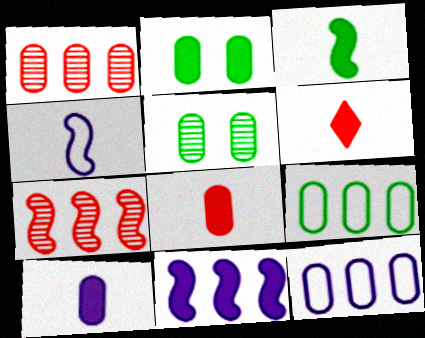[[2, 6, 11], 
[3, 6, 10], 
[5, 8, 12]]